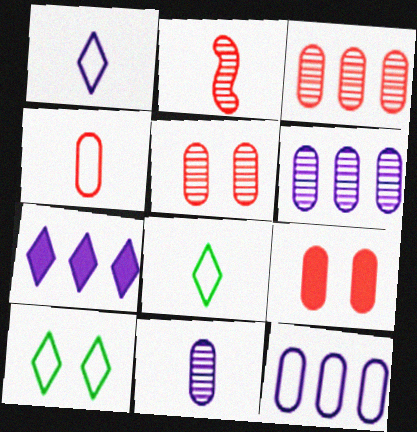[[3, 4, 9]]